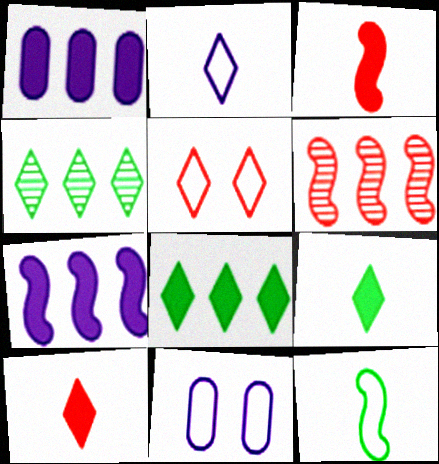[[3, 4, 11], 
[6, 9, 11]]